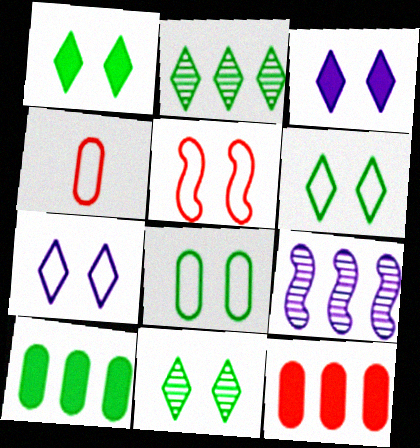[[1, 4, 9], 
[1, 6, 11], 
[5, 7, 8]]